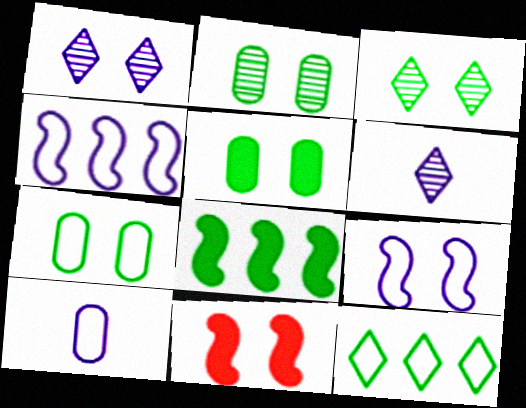[[1, 7, 11], 
[2, 5, 7]]